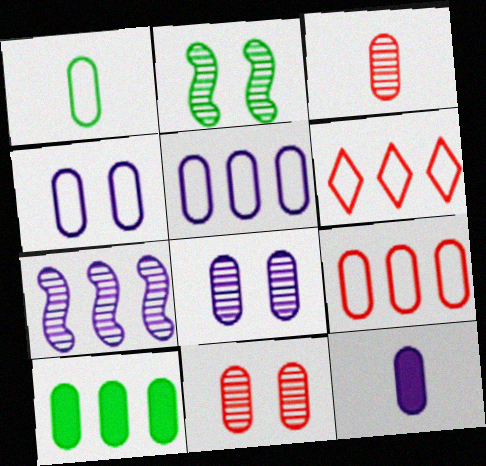[[1, 3, 12], 
[1, 4, 9], 
[2, 6, 12], 
[3, 4, 10], 
[5, 8, 12], 
[6, 7, 10]]